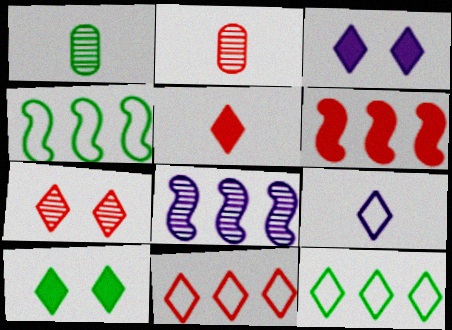[[1, 4, 10], 
[1, 7, 8], 
[2, 3, 4], 
[4, 6, 8], 
[5, 7, 11]]